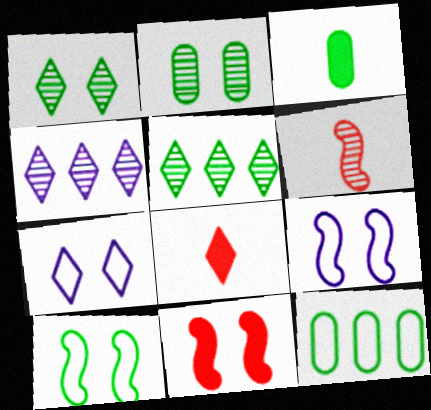[[2, 3, 12], 
[2, 4, 6], 
[2, 7, 11], 
[3, 5, 10], 
[5, 7, 8]]